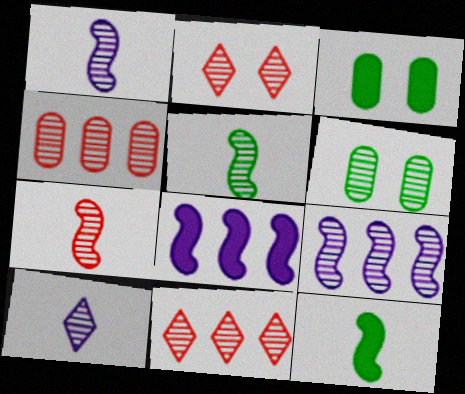[[1, 5, 7], 
[1, 6, 11], 
[2, 4, 7]]